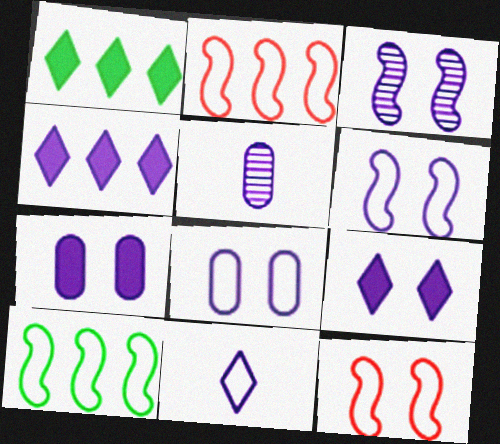[[1, 5, 12], 
[3, 8, 9], 
[4, 5, 6]]